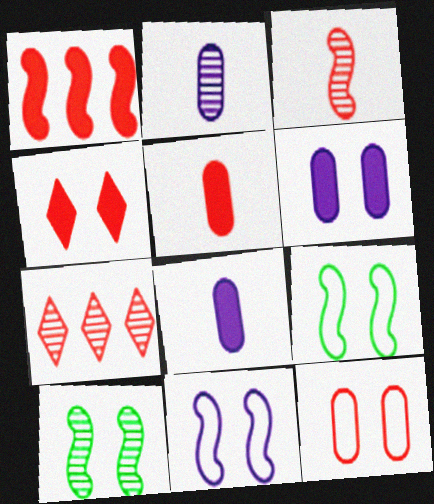[[1, 4, 5], 
[2, 7, 10], 
[7, 8, 9]]